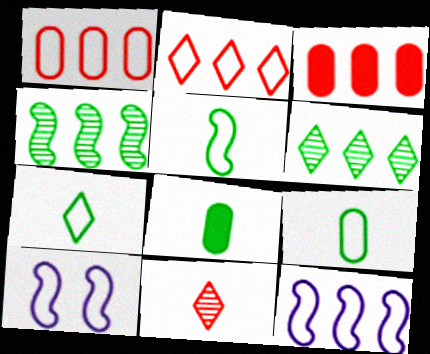[[1, 7, 10], 
[2, 9, 10], 
[3, 6, 12], 
[5, 7, 9]]